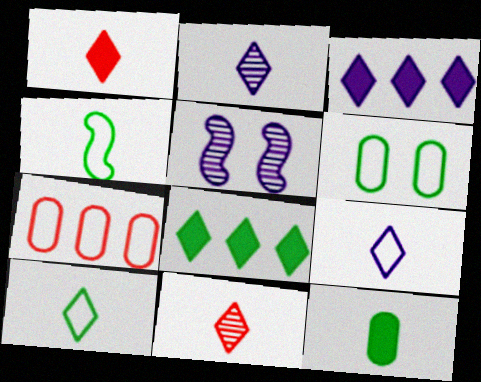[[1, 2, 10]]